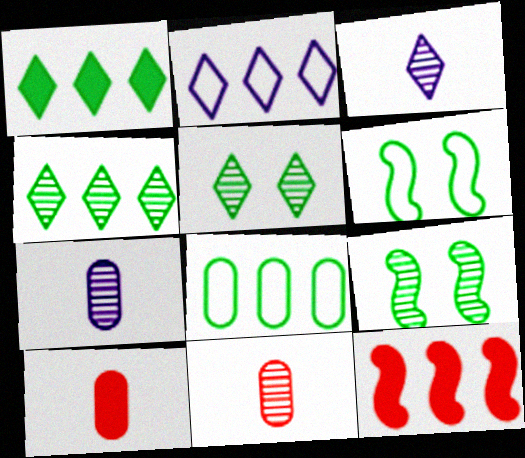[[2, 9, 10]]